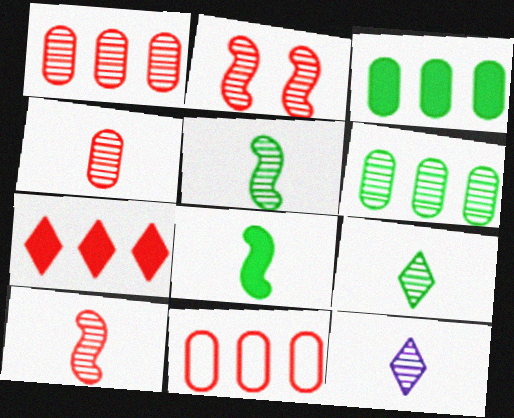[[2, 6, 12], 
[4, 5, 12]]